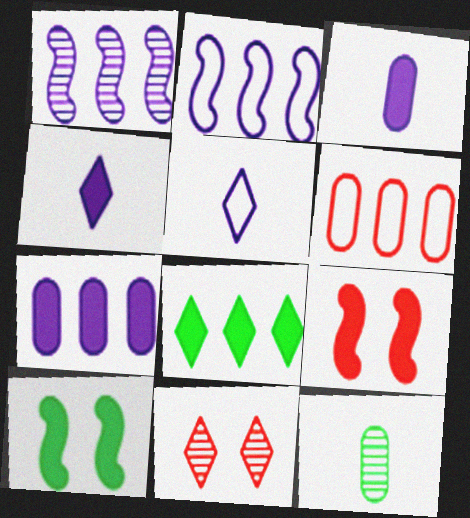[[1, 6, 8], 
[1, 11, 12], 
[3, 8, 9], 
[5, 8, 11]]